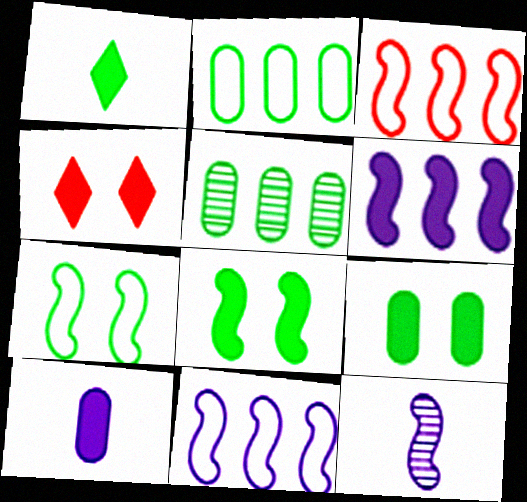[[1, 5, 7], 
[2, 4, 12], 
[3, 8, 12]]